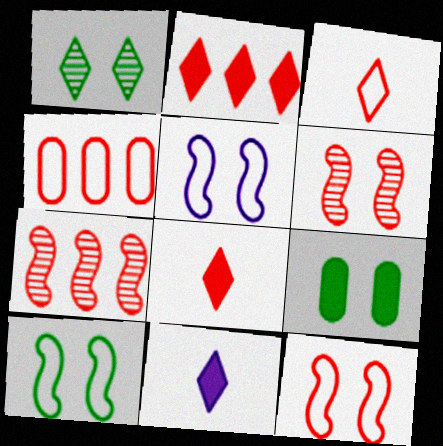[[1, 9, 10], 
[2, 4, 7], 
[3, 4, 12], 
[4, 6, 8], 
[5, 10, 12]]